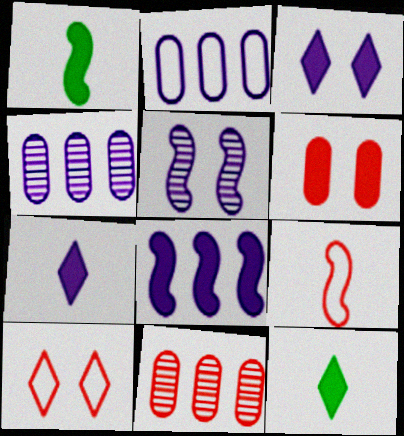[[1, 4, 10], 
[2, 5, 7], 
[6, 8, 12]]